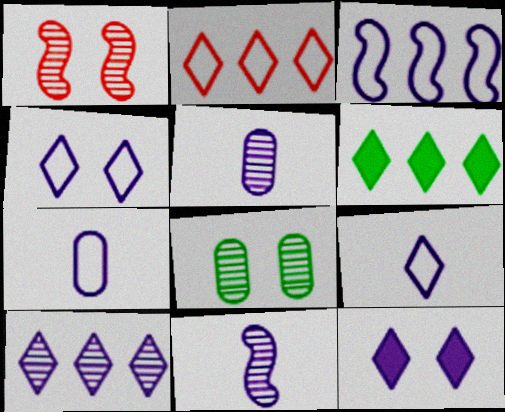[[1, 6, 7], 
[2, 6, 10], 
[3, 4, 7], 
[3, 5, 12], 
[9, 10, 12]]